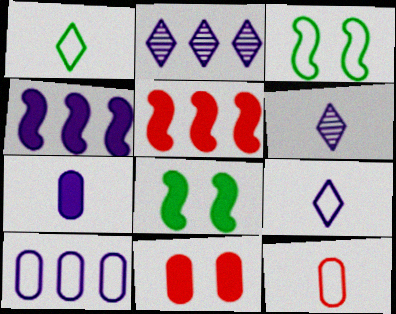[[2, 4, 10], 
[2, 8, 12]]